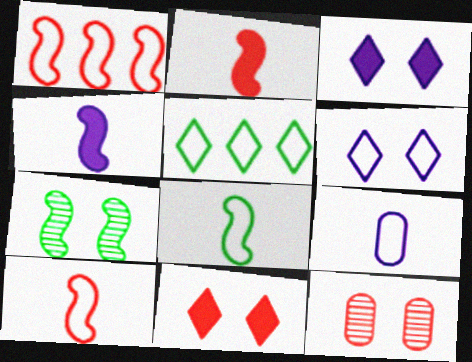[[1, 4, 7], 
[4, 5, 12]]